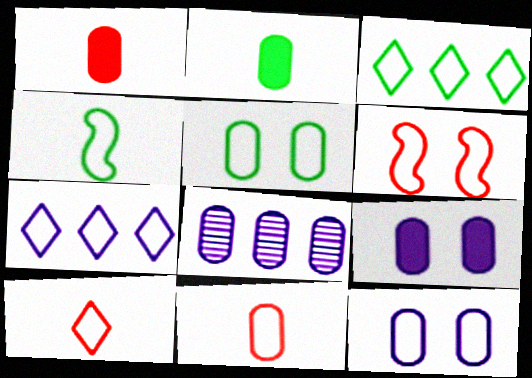[[1, 5, 8], 
[3, 4, 5]]